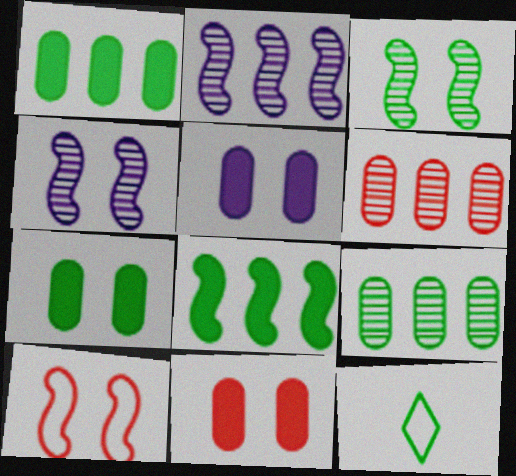[[1, 3, 12], 
[2, 11, 12], 
[5, 7, 11]]